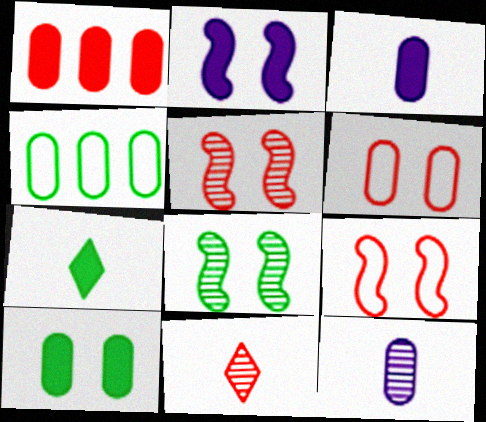[[1, 2, 7], 
[1, 3, 10], 
[1, 9, 11], 
[2, 4, 11], 
[2, 8, 9], 
[4, 7, 8]]